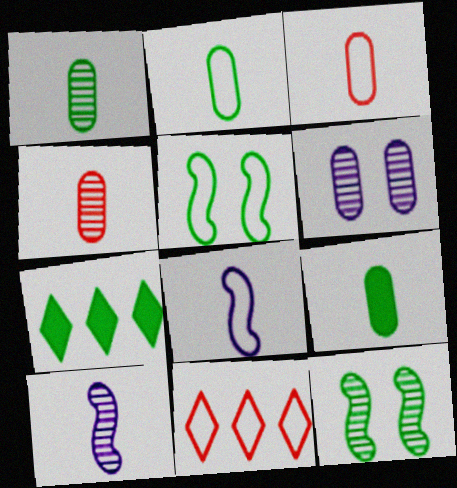[[1, 2, 9], 
[1, 5, 7], 
[2, 7, 12]]